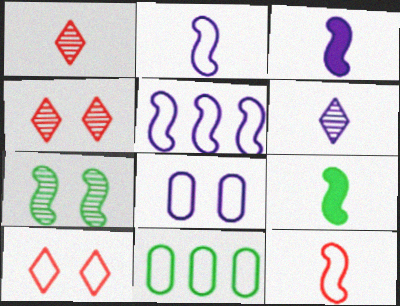[[2, 10, 11], 
[3, 4, 11]]